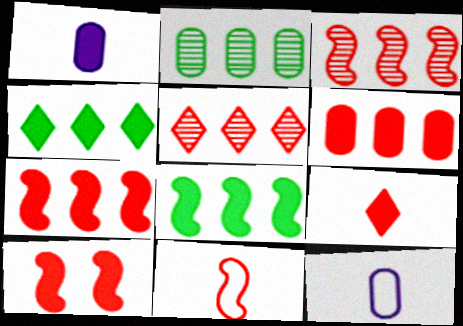[[1, 4, 10], 
[3, 10, 11], 
[6, 9, 10]]